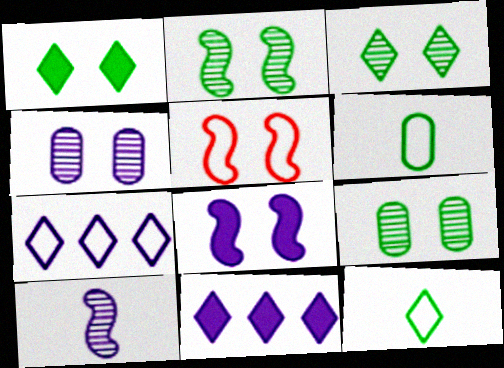[[1, 4, 5], 
[2, 3, 9], 
[2, 5, 8], 
[5, 6, 7]]